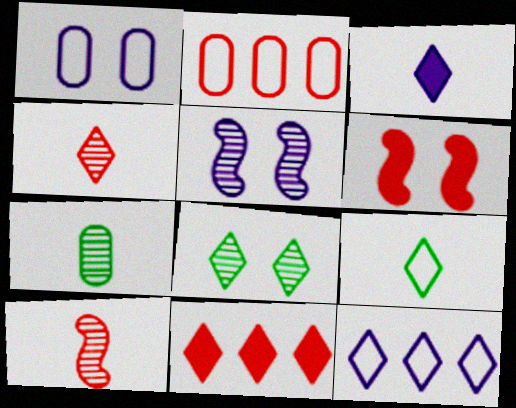[[1, 6, 8], 
[2, 4, 6], 
[3, 4, 9], 
[6, 7, 12]]